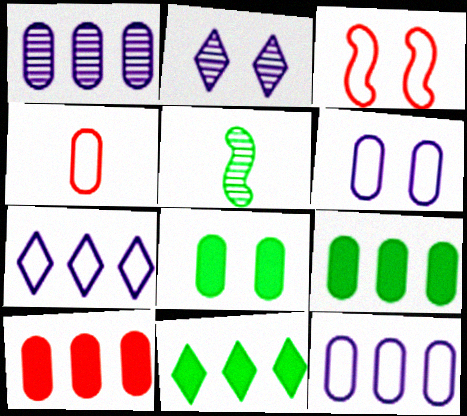[[1, 4, 8], 
[2, 3, 8]]